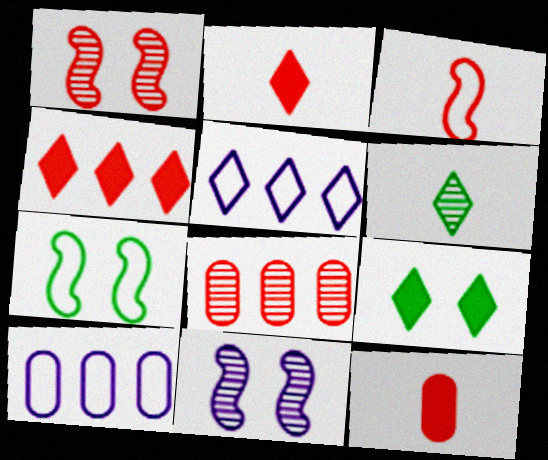[[6, 8, 11]]